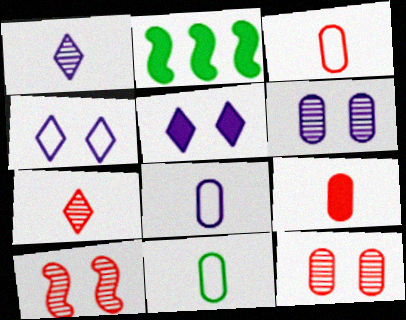[[2, 5, 9], 
[3, 8, 11]]